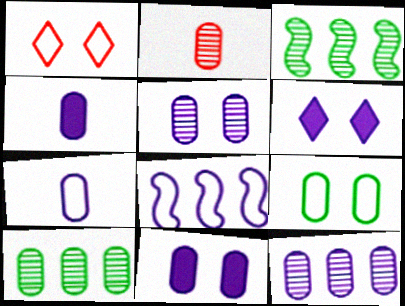[[1, 3, 4], 
[2, 5, 10], 
[7, 11, 12]]